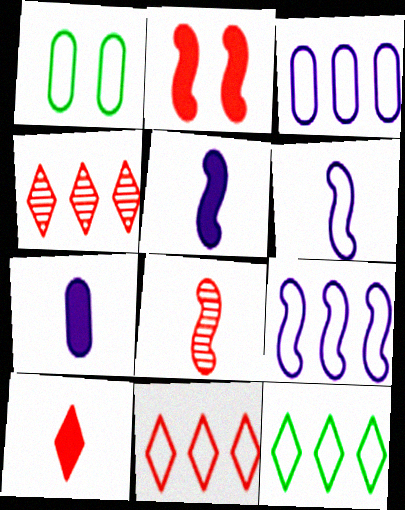[[1, 4, 5], 
[1, 6, 11]]